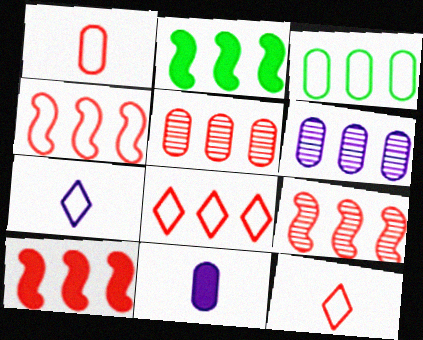[[2, 6, 8], 
[4, 9, 10], 
[5, 8, 10]]